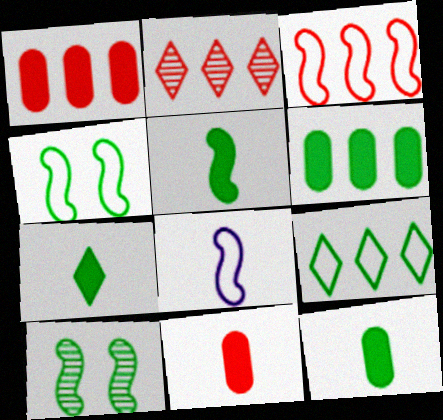[[1, 2, 3], 
[3, 4, 8], 
[5, 7, 12], 
[9, 10, 12]]